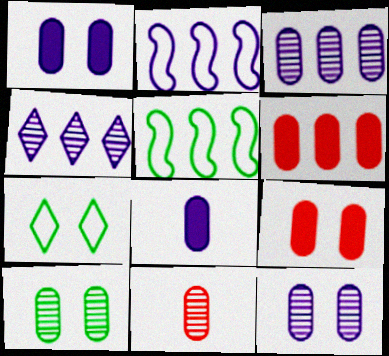[[3, 10, 11], 
[4, 5, 6]]